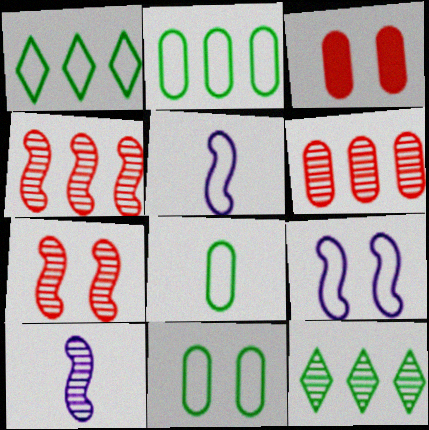[[1, 3, 10], 
[2, 8, 11], 
[3, 5, 12]]